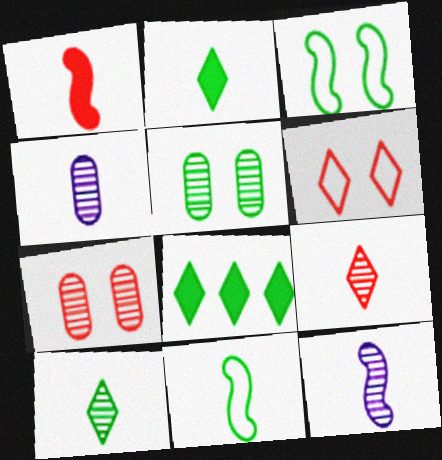[[1, 11, 12], 
[5, 8, 11]]